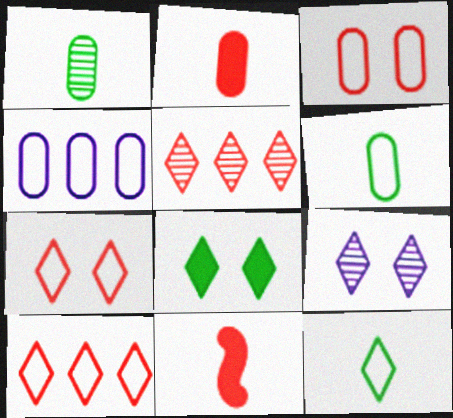[[3, 4, 6], 
[3, 5, 11], 
[7, 8, 9]]